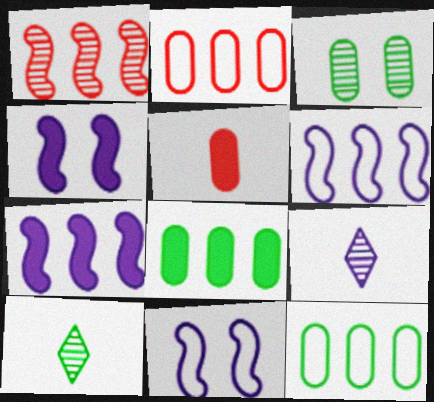[[1, 3, 9], 
[2, 4, 10]]